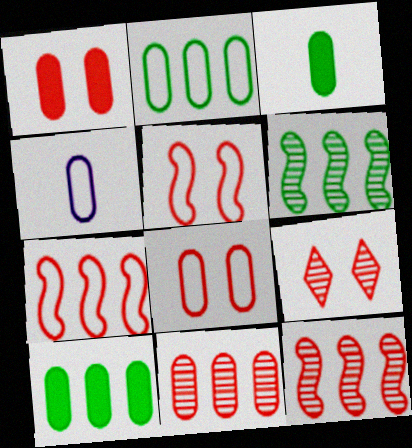[[1, 5, 9], 
[2, 4, 8]]